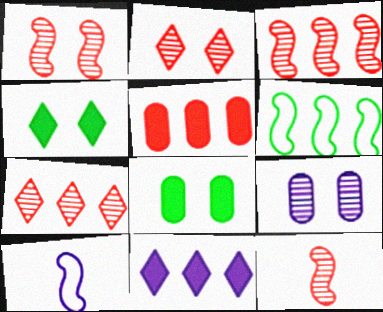[[1, 3, 12], 
[7, 8, 10], 
[9, 10, 11]]